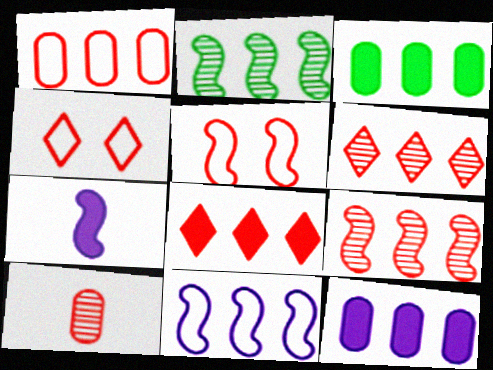[[1, 8, 9], 
[2, 5, 7], 
[3, 6, 11], 
[5, 8, 10]]